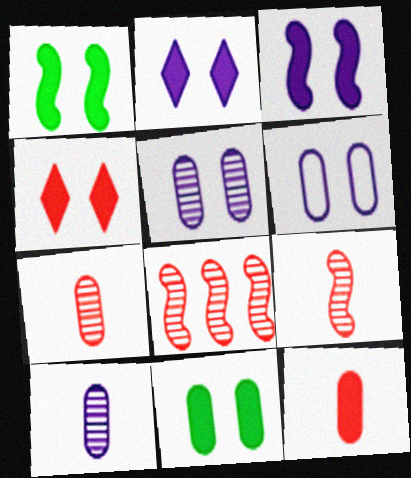[[3, 4, 11]]